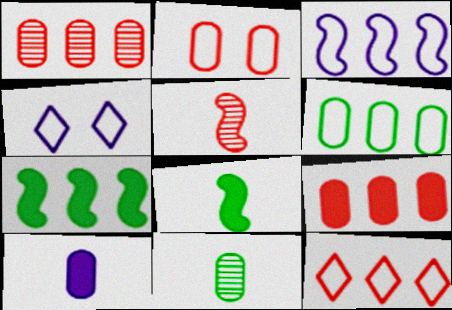[[1, 4, 8], 
[3, 6, 12]]